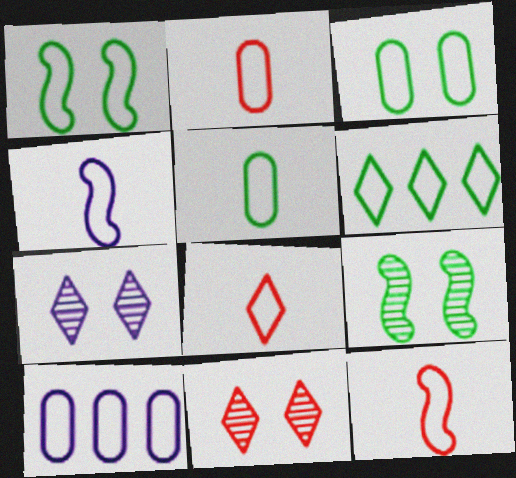[[1, 5, 6], 
[1, 8, 10], 
[2, 3, 10], 
[2, 8, 12], 
[4, 5, 8]]